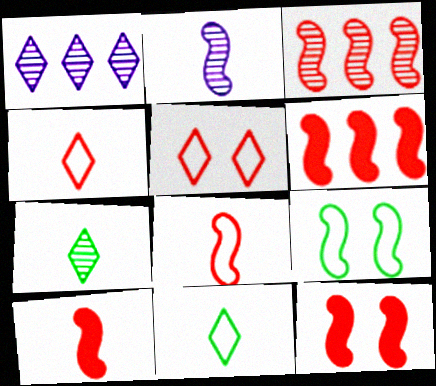[[2, 6, 9], 
[3, 8, 12], 
[6, 10, 12]]